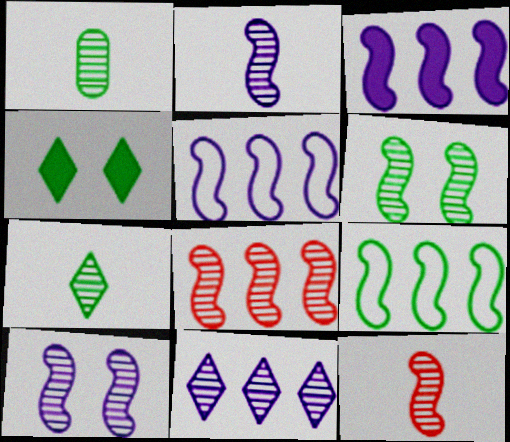[[1, 4, 9], 
[2, 6, 8], 
[3, 8, 9]]